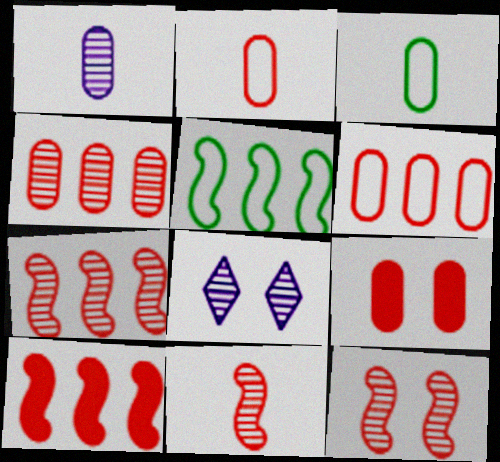[[2, 4, 9], 
[3, 8, 10], 
[7, 11, 12]]